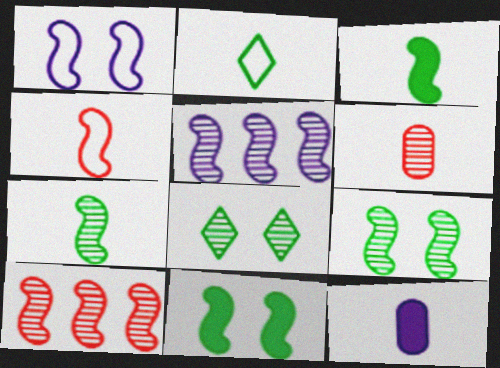[[1, 3, 10], 
[4, 5, 11], 
[5, 6, 8]]